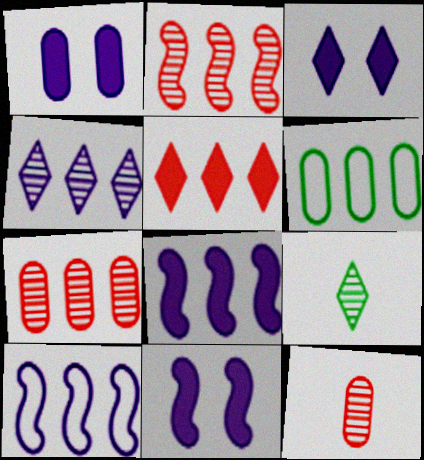[[1, 3, 11], 
[1, 6, 12]]